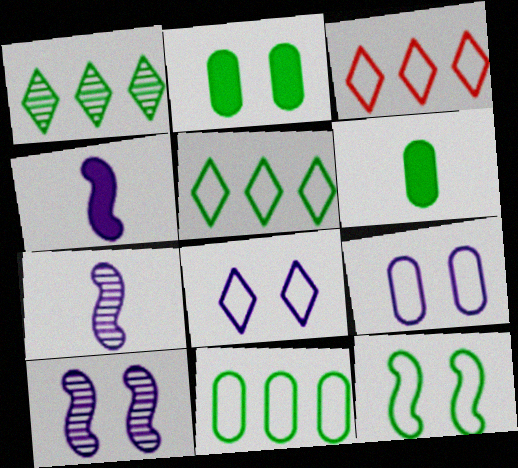[[1, 6, 12], 
[2, 3, 7], 
[3, 6, 10]]